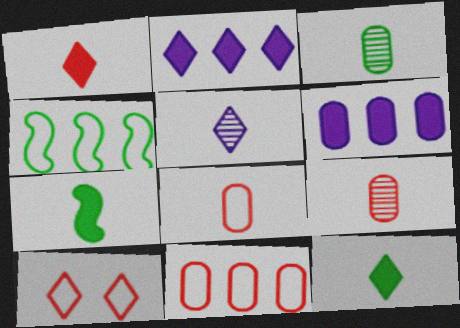[[5, 7, 8]]